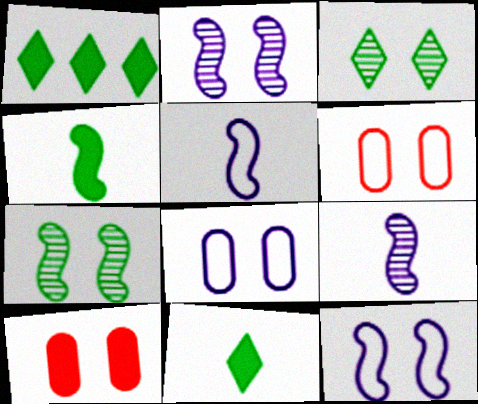[[1, 6, 9], 
[3, 10, 12]]